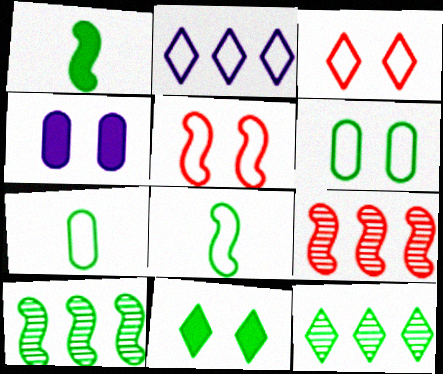[[1, 6, 12], 
[2, 5, 7], 
[7, 10, 11]]